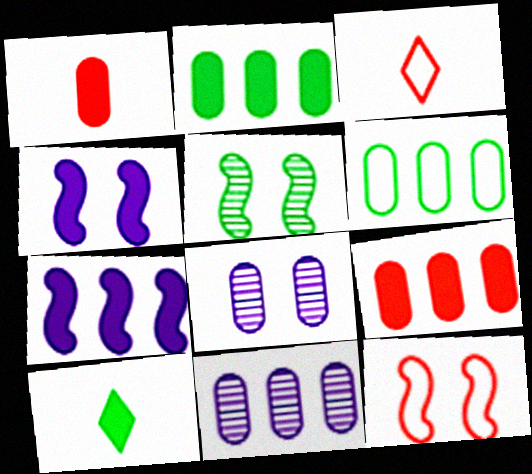[[1, 6, 8], 
[4, 5, 12], 
[4, 9, 10], 
[5, 6, 10], 
[6, 9, 11], 
[10, 11, 12]]